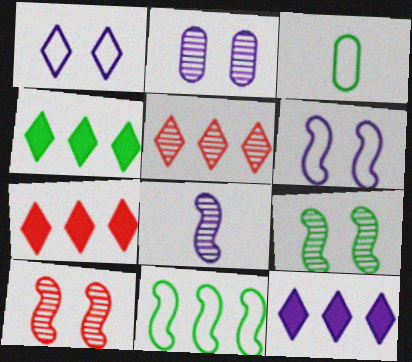[[3, 4, 9], 
[3, 10, 12], 
[4, 7, 12]]